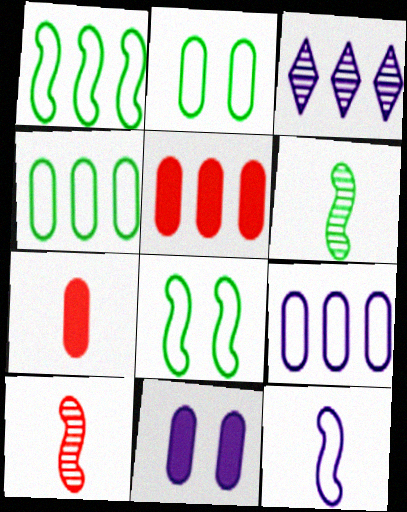[[1, 3, 5], 
[3, 7, 8], 
[3, 11, 12]]